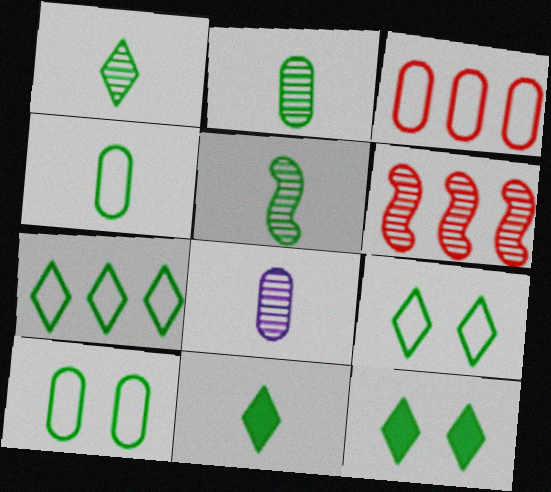[[1, 2, 5], 
[1, 7, 12], 
[4, 5, 11]]